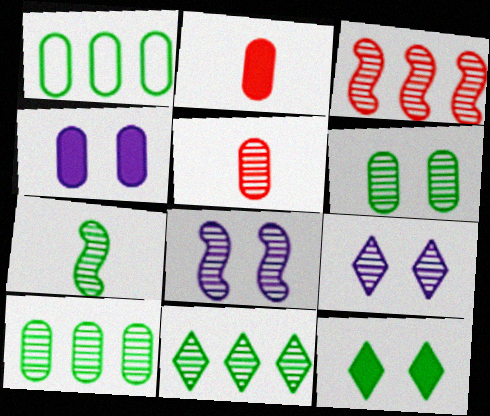[[1, 4, 5], 
[1, 7, 12], 
[3, 7, 8], 
[5, 8, 11], 
[6, 7, 11]]